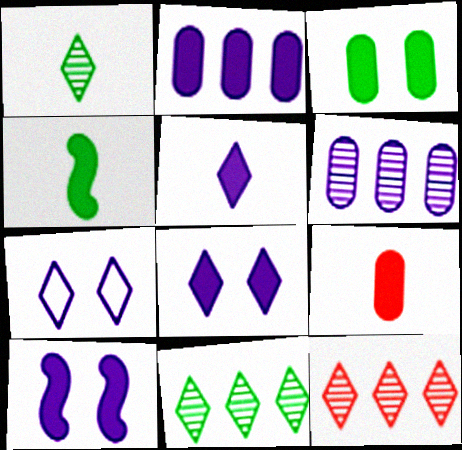[[2, 3, 9], 
[2, 5, 10], 
[4, 5, 9]]